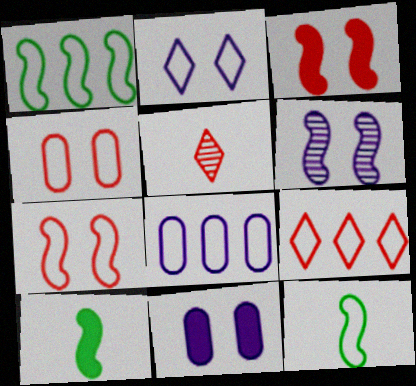[[1, 5, 11], 
[1, 8, 9], 
[2, 6, 11]]